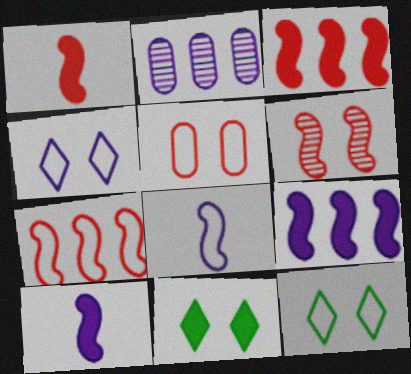[[1, 2, 12], 
[1, 6, 7], 
[2, 4, 10]]